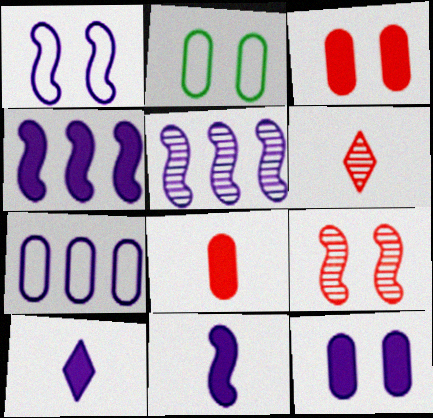[[1, 5, 11], 
[2, 4, 6], 
[4, 10, 12]]